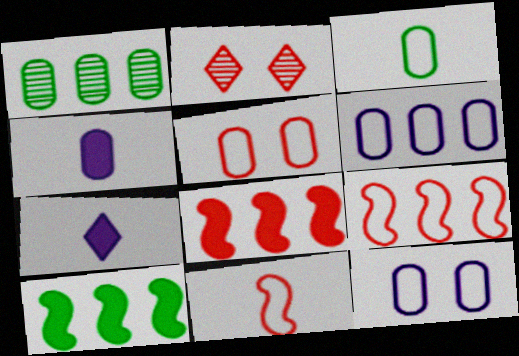[[1, 4, 5], 
[3, 5, 6]]